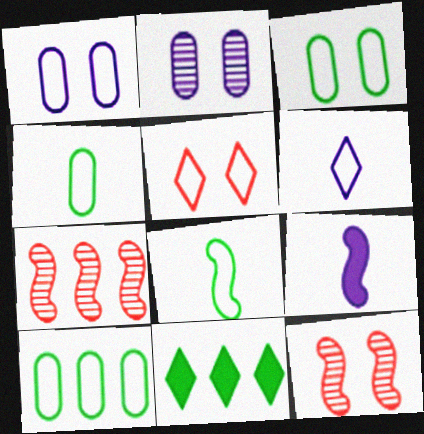[[3, 4, 10]]